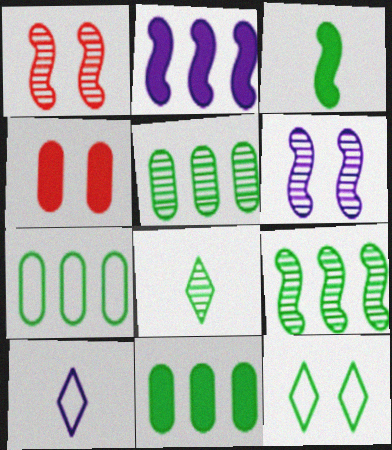[[1, 10, 11], 
[3, 5, 12], 
[4, 6, 12], 
[4, 9, 10], 
[5, 7, 11]]